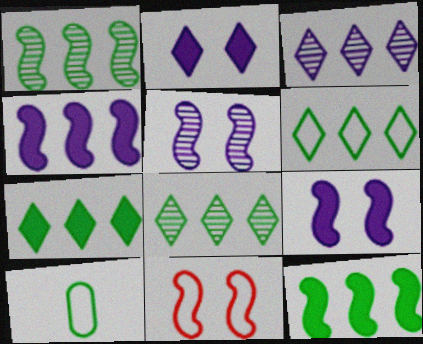[[6, 7, 8]]